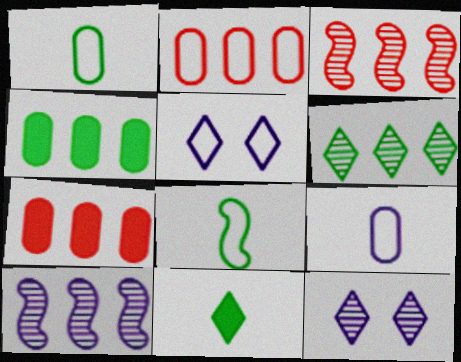[[2, 5, 8], 
[7, 8, 12]]